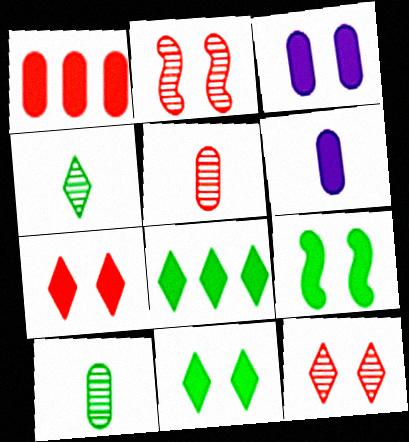[[3, 7, 9]]